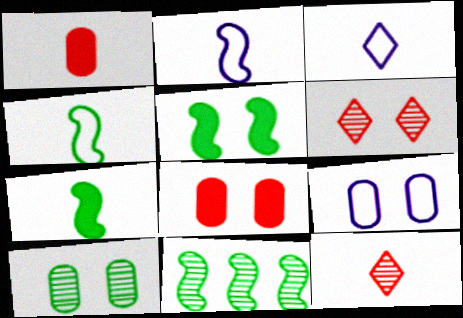[[3, 8, 11], 
[4, 5, 11], 
[5, 6, 9], 
[8, 9, 10]]